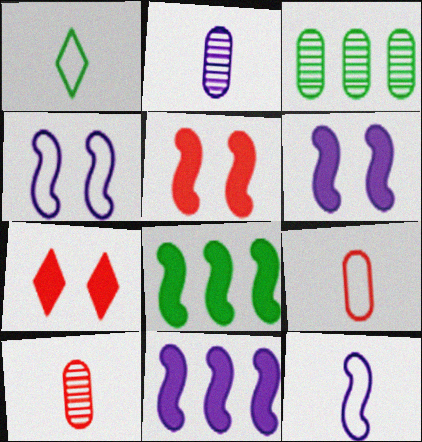[[1, 9, 12], 
[3, 7, 12]]